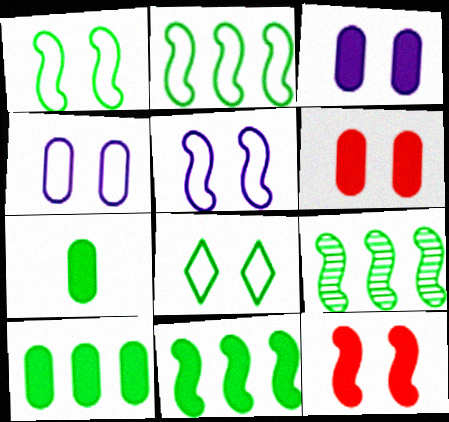[[2, 9, 11], 
[7, 8, 9]]